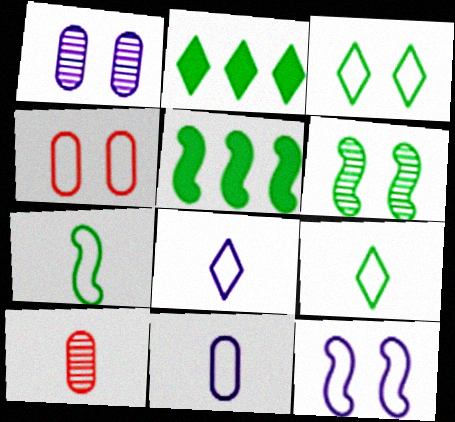[[2, 10, 12], 
[3, 4, 12], 
[5, 6, 7]]